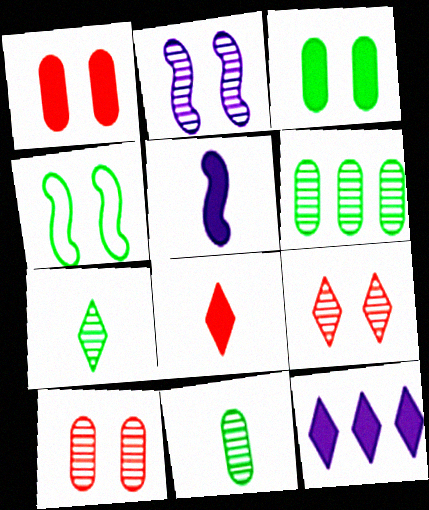[]